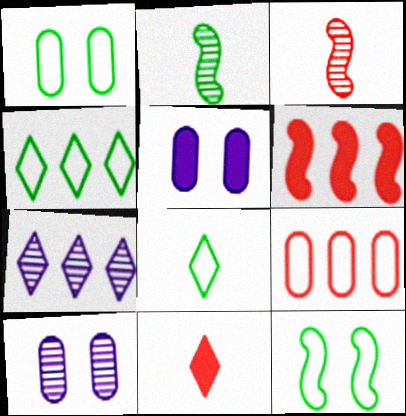[[3, 4, 5], 
[6, 8, 10]]